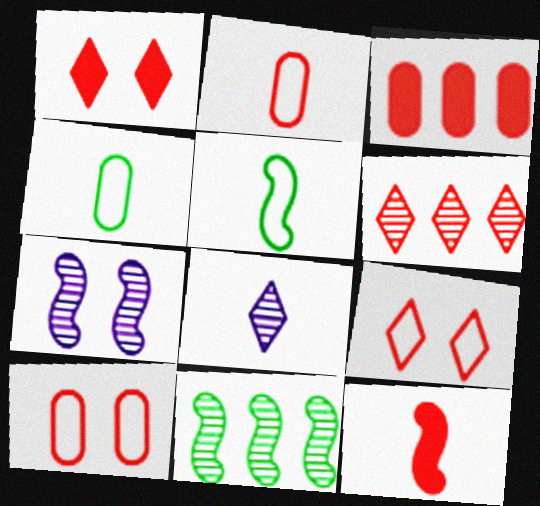[[1, 3, 12], 
[4, 8, 12], 
[6, 10, 12]]